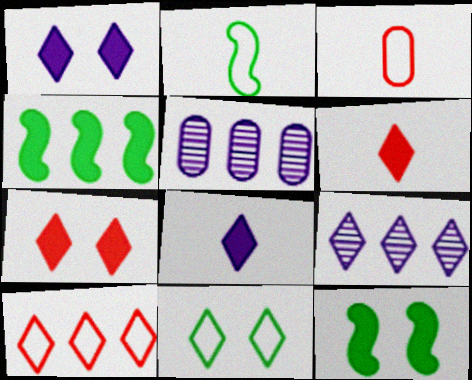[[2, 5, 7], 
[3, 9, 12], 
[4, 5, 10], 
[6, 9, 11]]